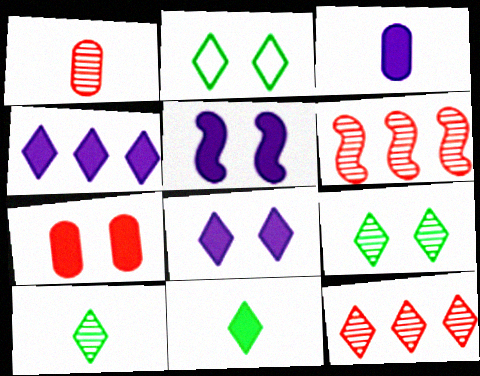[[2, 3, 6], 
[3, 4, 5]]